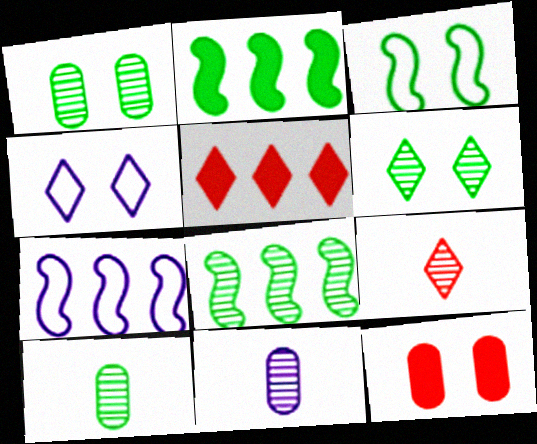[[3, 5, 11], 
[6, 8, 10]]